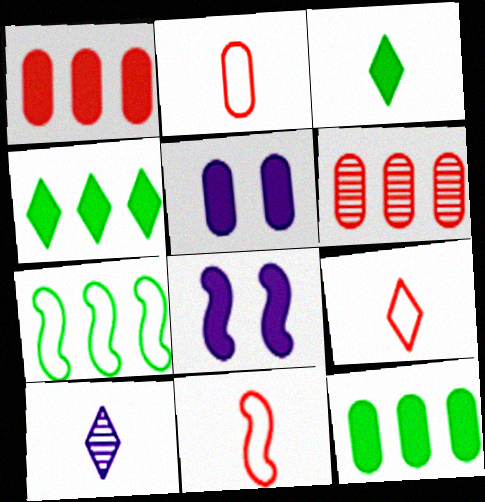[[1, 3, 8], 
[2, 9, 11], 
[3, 9, 10]]